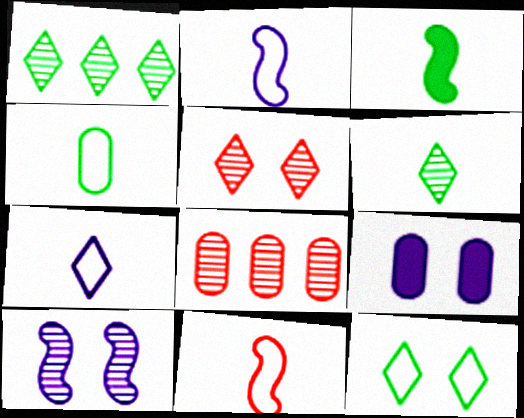[[1, 9, 11], 
[3, 4, 6], 
[4, 7, 11], 
[4, 8, 9], 
[6, 8, 10]]